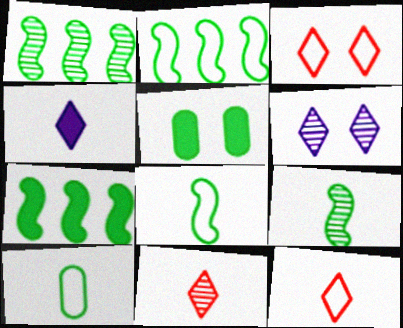[[1, 2, 7]]